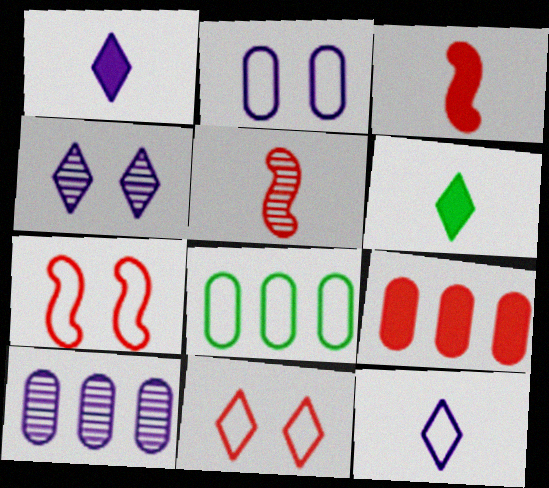[[3, 4, 8], 
[5, 9, 11], 
[6, 7, 10], 
[7, 8, 12], 
[8, 9, 10]]